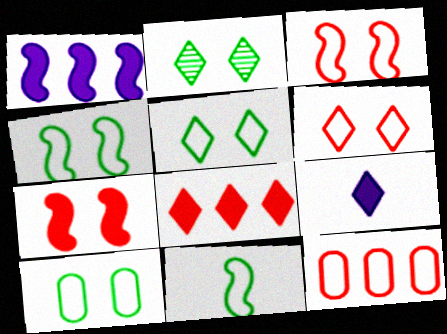[[4, 5, 10]]